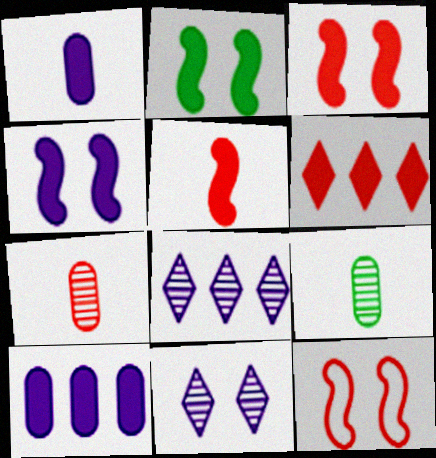[[1, 2, 6], 
[2, 3, 4], 
[6, 7, 12]]